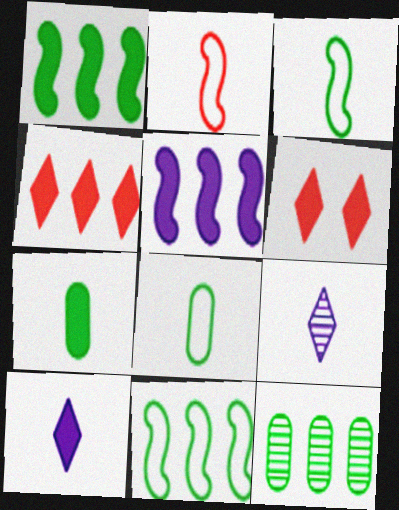[[2, 7, 9], 
[5, 6, 7]]